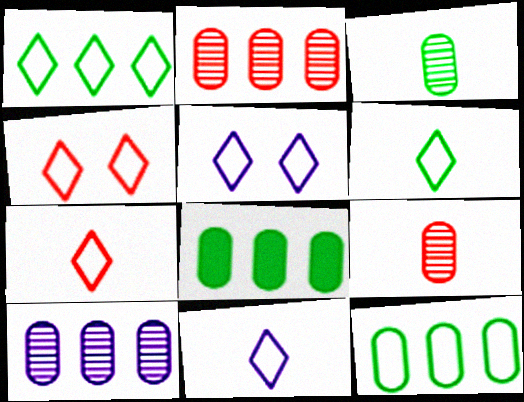[[1, 4, 11], 
[1, 5, 7], 
[6, 7, 11]]